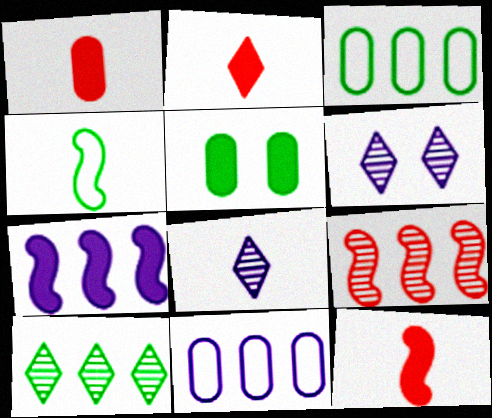[[1, 2, 12], 
[1, 4, 8], 
[2, 5, 7], 
[3, 6, 12], 
[4, 5, 10]]